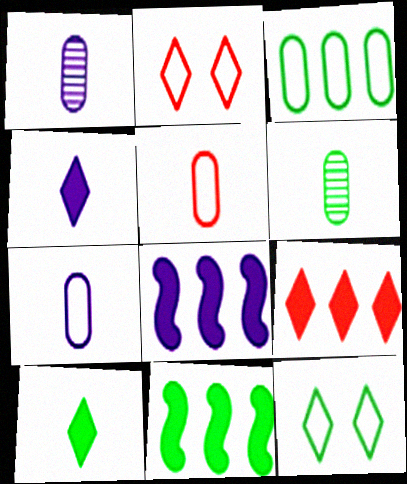[[1, 2, 11], 
[2, 6, 8], 
[6, 11, 12]]